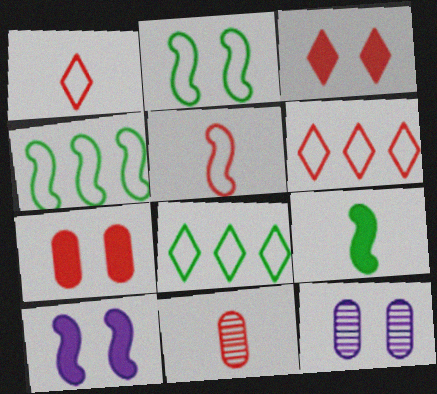[[2, 3, 12], 
[6, 9, 12], 
[8, 10, 11]]